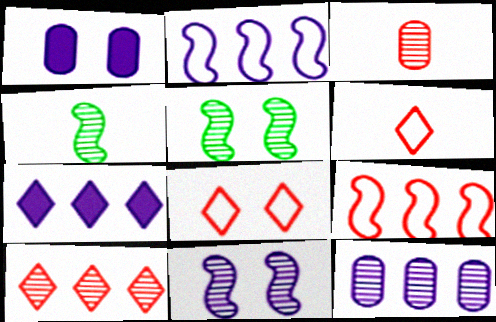[[1, 5, 8], 
[2, 7, 12]]